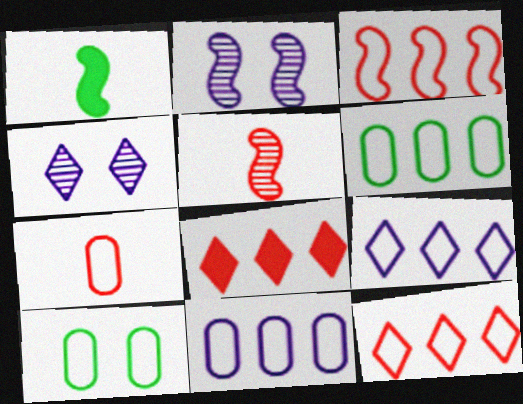[[1, 2, 3], 
[3, 6, 9], 
[7, 10, 11]]